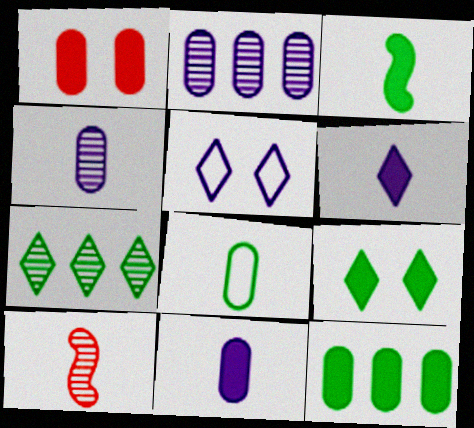[[1, 2, 8], 
[1, 11, 12], 
[3, 9, 12], 
[5, 10, 12], 
[6, 8, 10]]